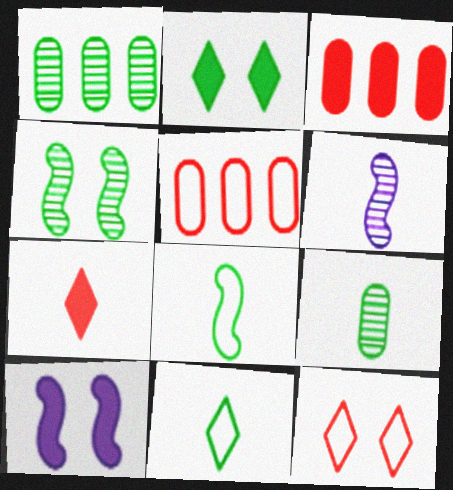[[1, 2, 8], 
[2, 5, 6]]